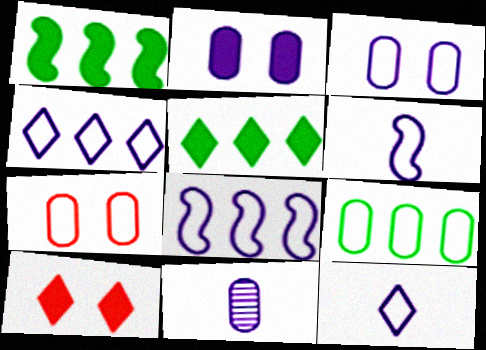[[3, 4, 6], 
[3, 8, 12]]